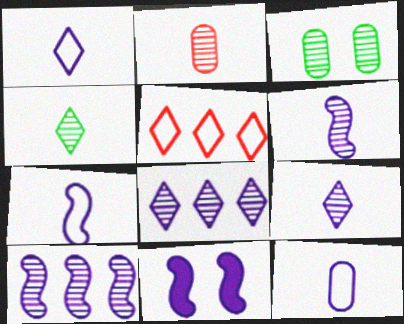[[1, 7, 12], 
[2, 4, 6], 
[7, 10, 11], 
[8, 11, 12]]